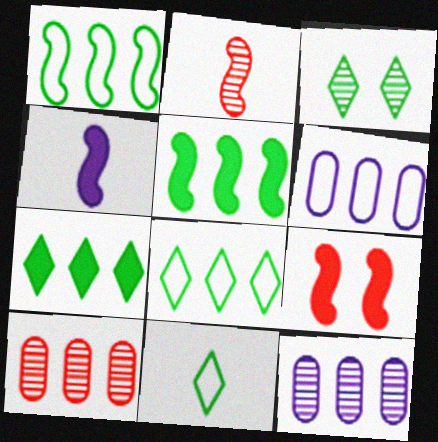[[2, 3, 12], 
[3, 7, 11], 
[4, 5, 9], 
[9, 11, 12]]